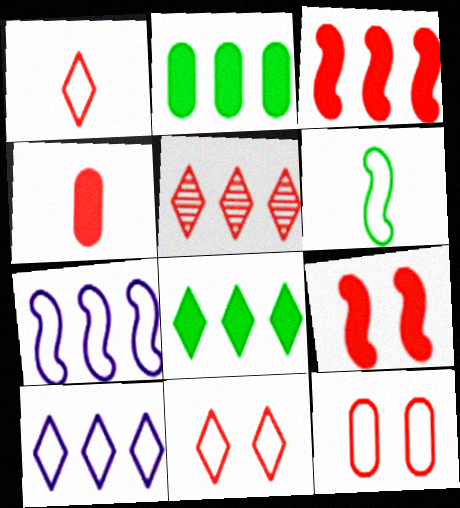[[2, 5, 7], 
[5, 8, 10], 
[6, 10, 12]]